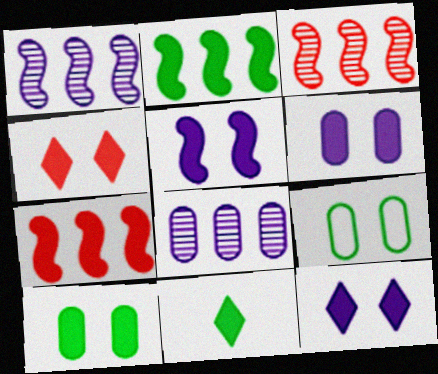[[2, 10, 11], 
[4, 5, 10], 
[5, 6, 12], 
[6, 7, 11]]